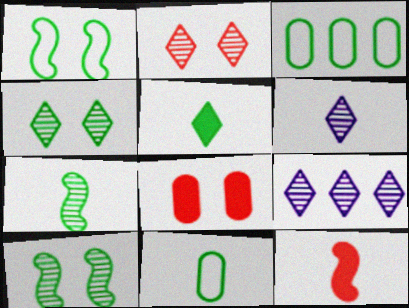[[3, 5, 10], 
[5, 7, 11], 
[6, 11, 12]]